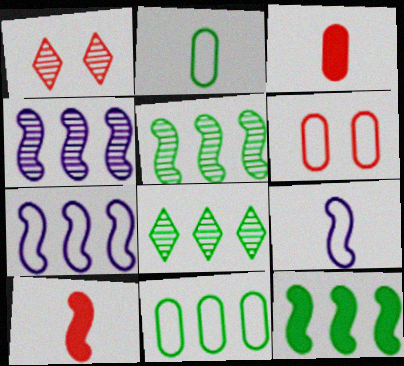[[8, 11, 12]]